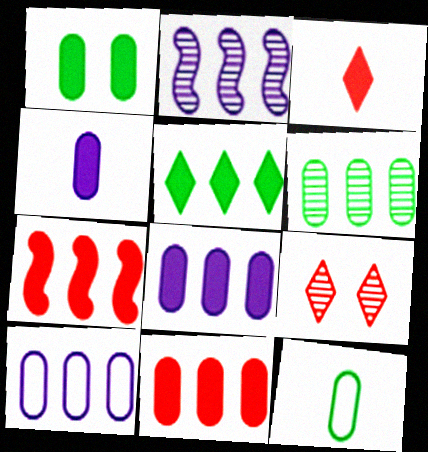[[1, 4, 11], 
[1, 6, 12], 
[5, 7, 8], 
[6, 10, 11]]